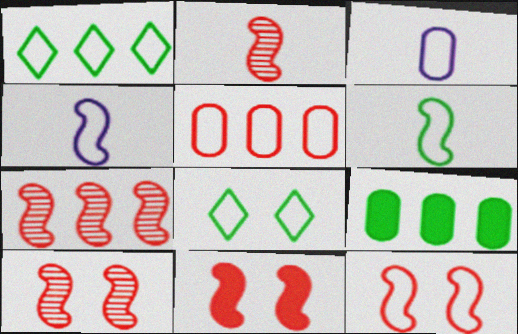[[1, 3, 12], 
[2, 7, 10], 
[4, 5, 8], 
[10, 11, 12]]